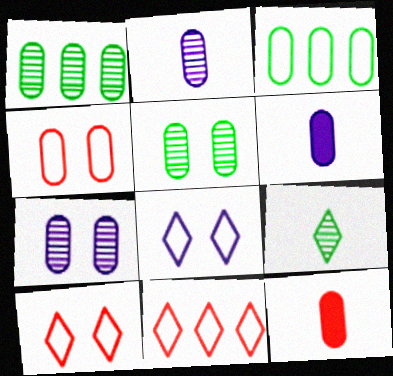[[1, 4, 6], 
[3, 7, 12]]